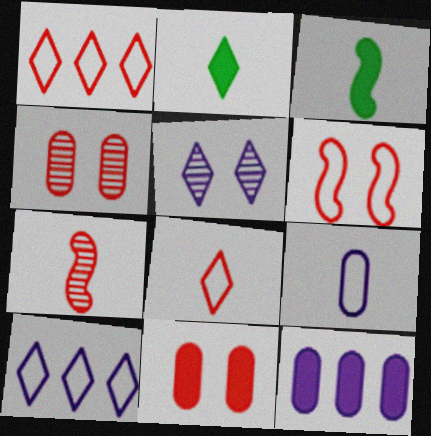[[1, 2, 5], 
[1, 7, 11], 
[2, 7, 9], 
[3, 4, 10]]